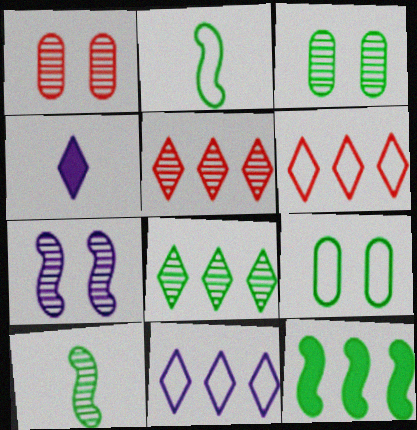[[3, 8, 10]]